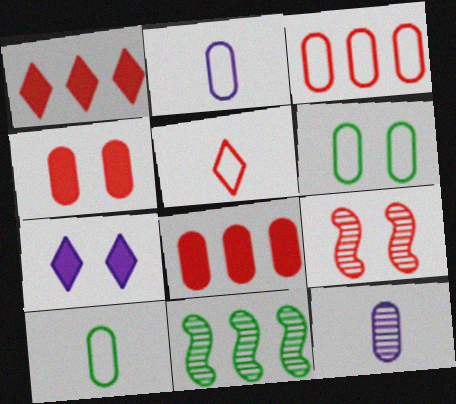[[2, 3, 6], 
[5, 8, 9], 
[6, 7, 9], 
[6, 8, 12]]